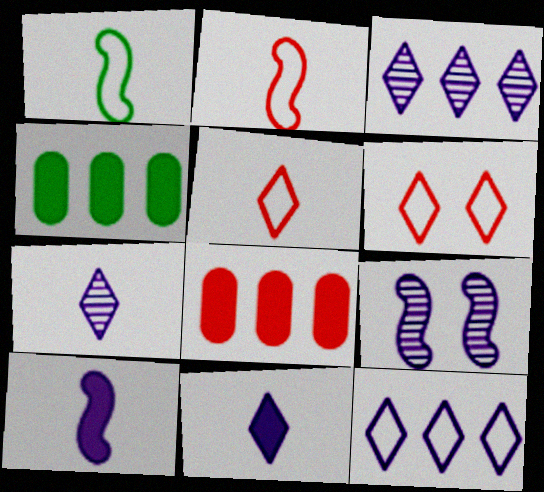[[4, 5, 9]]